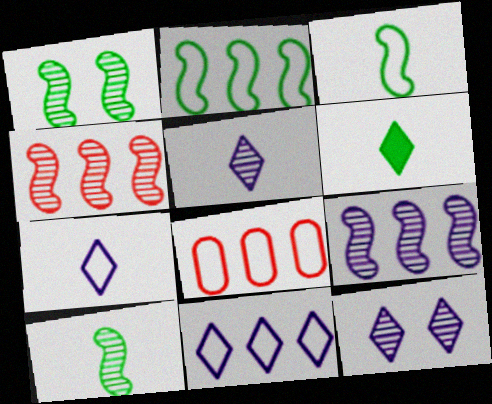[[2, 8, 11]]